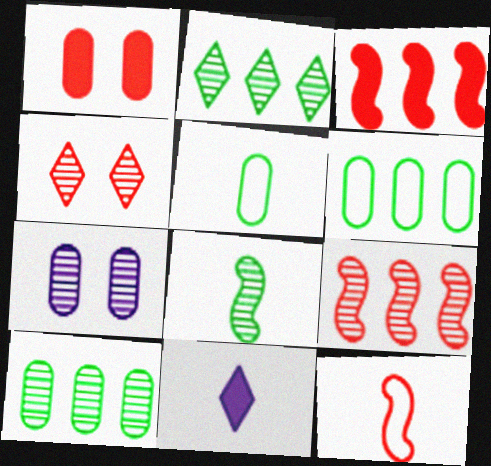[]